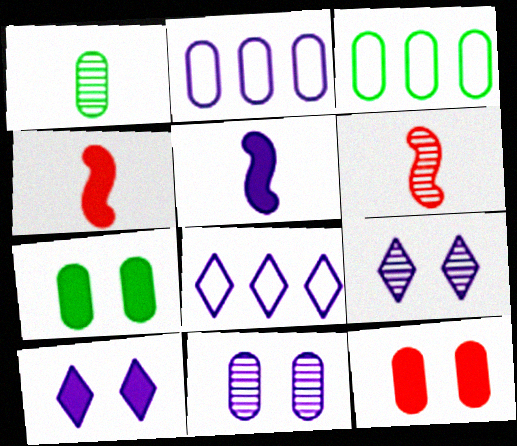[[1, 2, 12], 
[1, 3, 7], 
[2, 5, 9], 
[3, 4, 9], 
[3, 6, 10], 
[5, 8, 11], 
[6, 7, 8]]